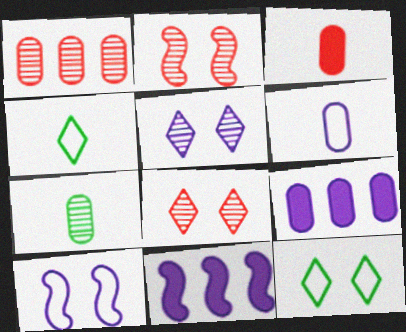[[2, 4, 9], 
[3, 6, 7], 
[5, 6, 11]]